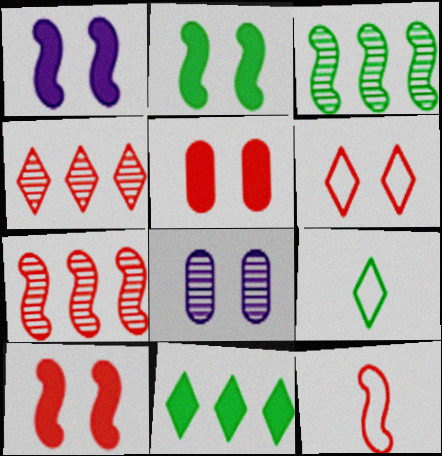[[1, 2, 10], 
[1, 3, 12], 
[2, 6, 8], 
[4, 5, 12], 
[7, 10, 12], 
[8, 11, 12]]